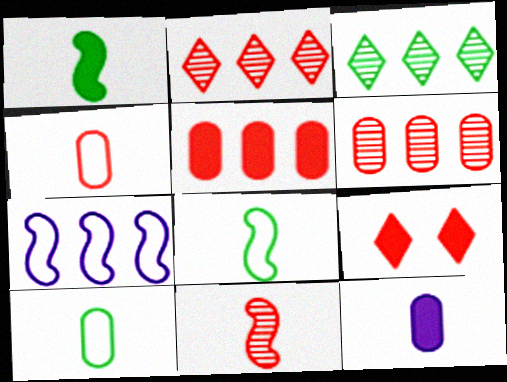[[3, 5, 7]]